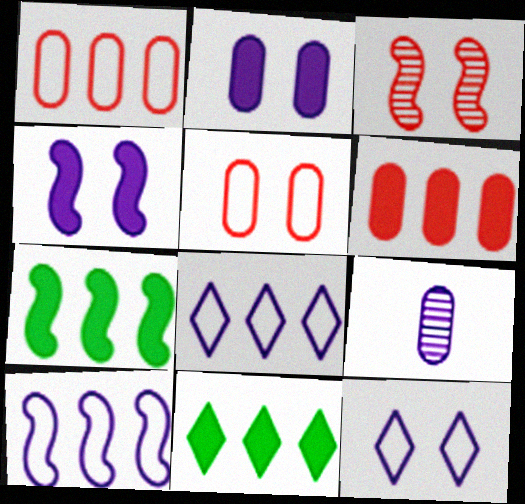[[4, 8, 9]]